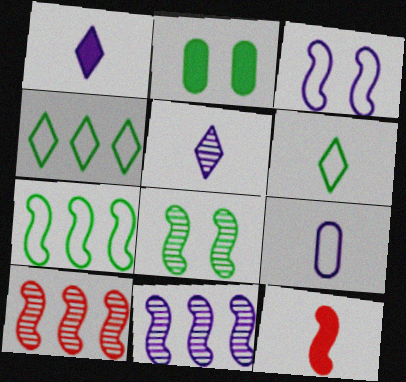[]